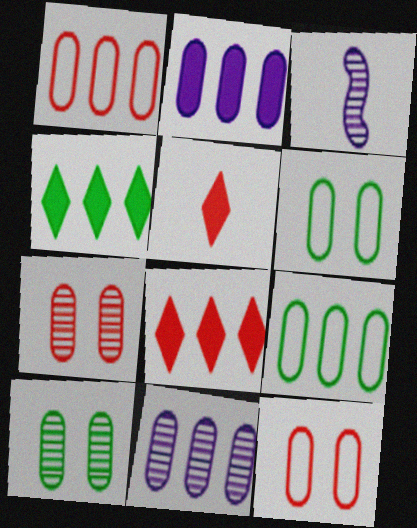[[3, 4, 12], 
[3, 6, 8]]